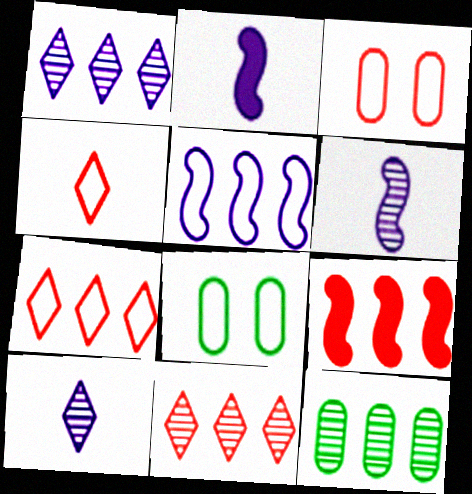[[2, 8, 11], 
[4, 5, 8], 
[8, 9, 10]]